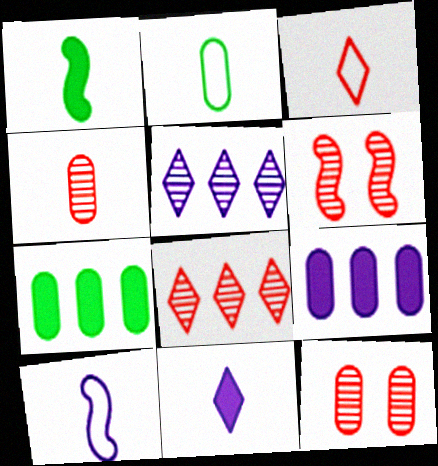[[2, 3, 10], 
[2, 9, 12], 
[4, 6, 8]]